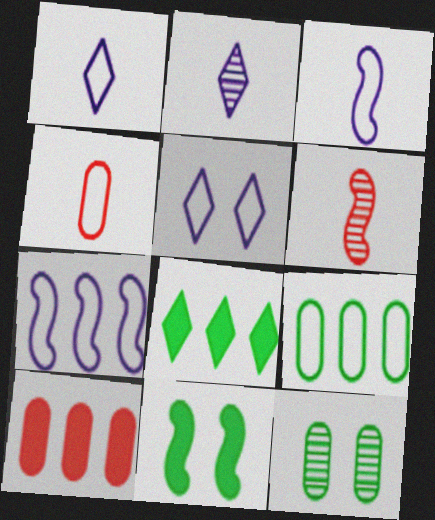[[6, 7, 11]]